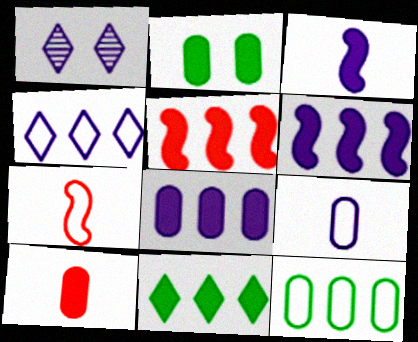[[1, 6, 9], 
[2, 8, 10], 
[5, 8, 11]]